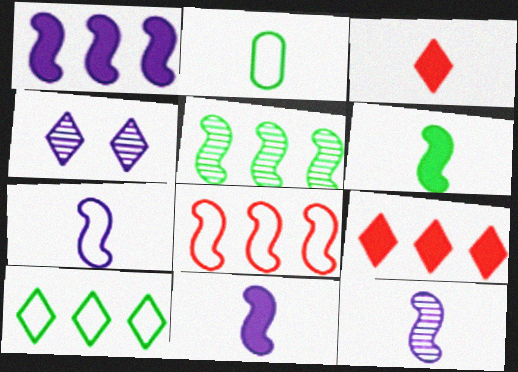[[1, 5, 8], 
[2, 3, 12], 
[3, 4, 10], 
[7, 11, 12]]